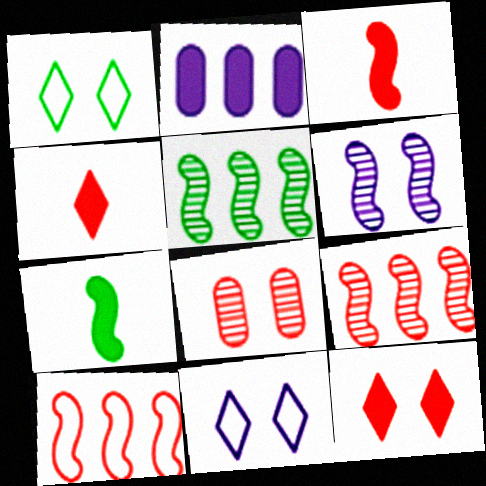[[2, 7, 12], 
[4, 8, 10], 
[6, 7, 10]]